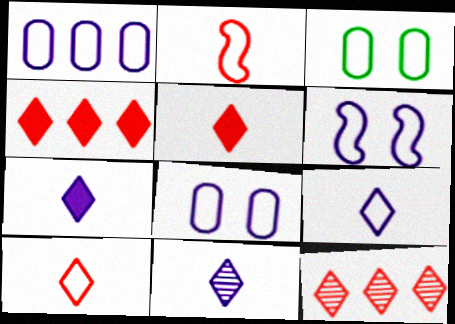[[1, 6, 9], 
[7, 9, 11]]